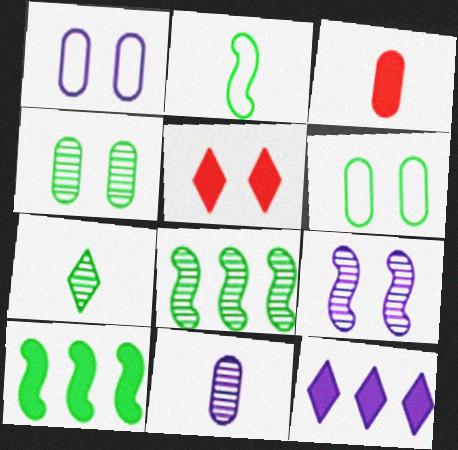[[4, 7, 8], 
[5, 6, 9], 
[6, 7, 10]]